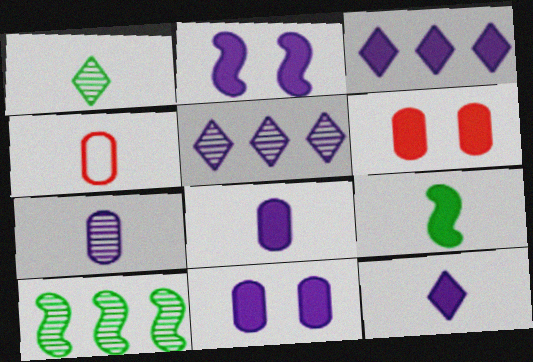[[2, 3, 8], 
[3, 6, 9]]